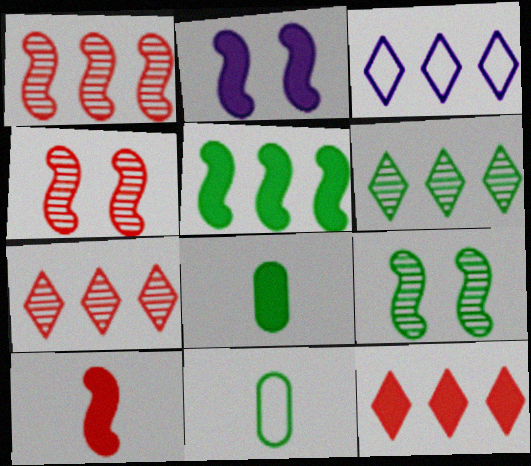[[2, 5, 10], 
[2, 7, 11], 
[2, 8, 12], 
[3, 4, 8], 
[3, 6, 12]]